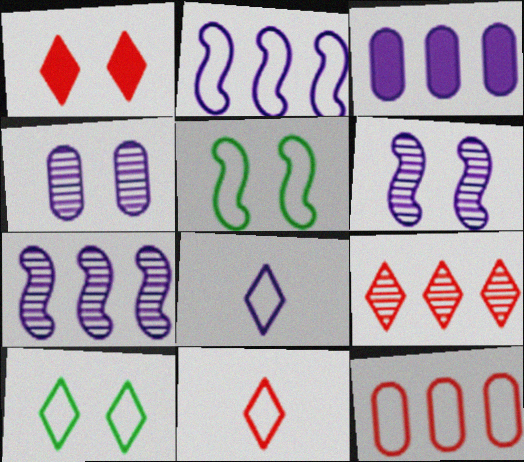[[1, 4, 5], 
[1, 9, 11], 
[3, 6, 8], 
[5, 8, 12]]